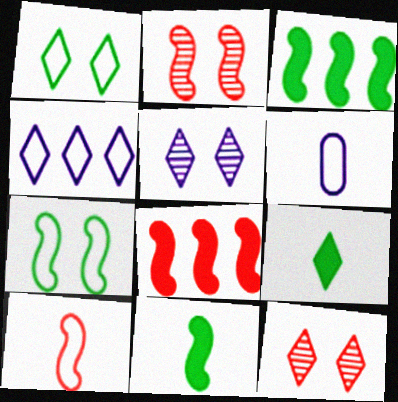[[2, 8, 10], 
[3, 6, 12], 
[4, 9, 12]]